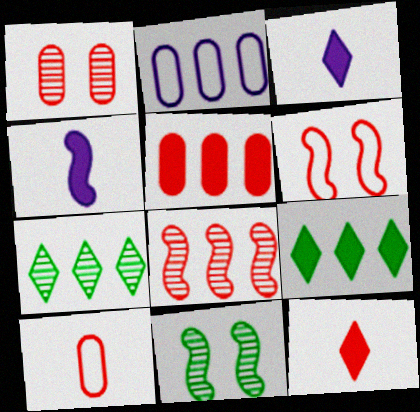[[1, 5, 10], 
[2, 8, 9], 
[2, 11, 12]]